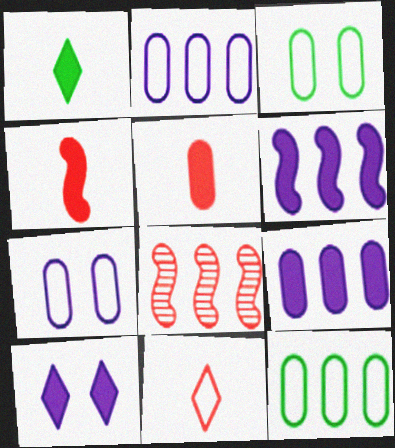[[1, 7, 8]]